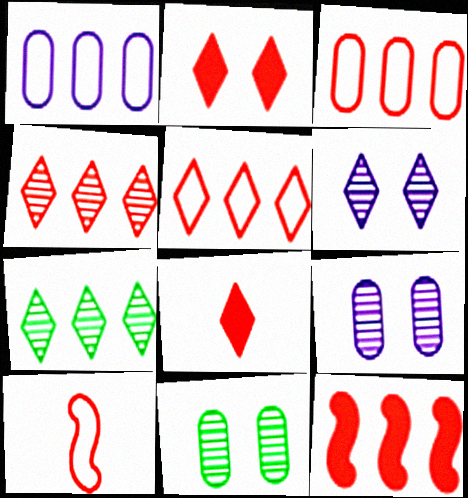[[1, 7, 12], 
[3, 4, 12]]